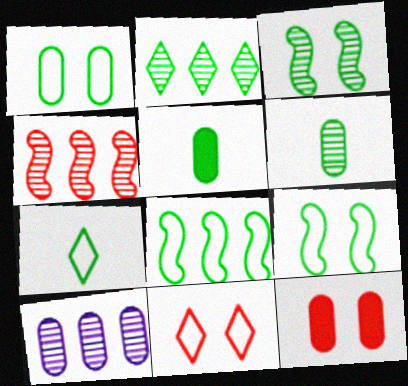[[1, 7, 8], 
[2, 3, 6], 
[2, 4, 10], 
[2, 5, 9]]